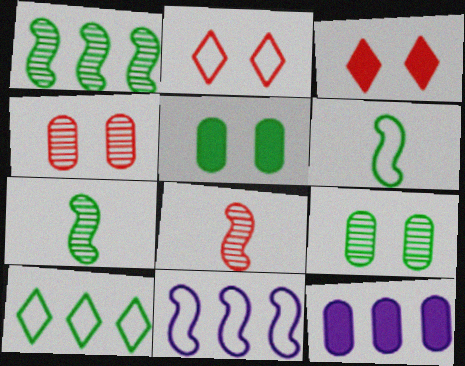[[2, 7, 12], 
[5, 7, 10]]